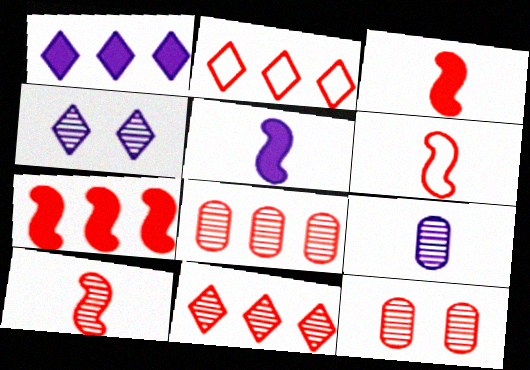[[2, 3, 12], 
[2, 7, 8], 
[3, 6, 10], 
[10, 11, 12]]